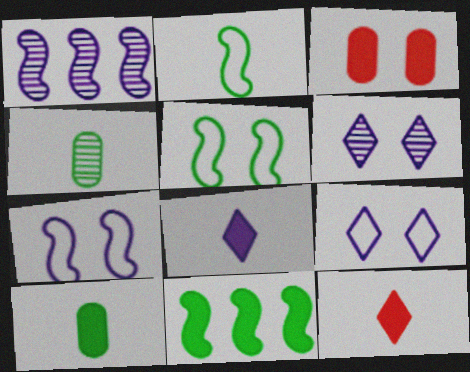[[3, 5, 6], 
[3, 8, 11]]